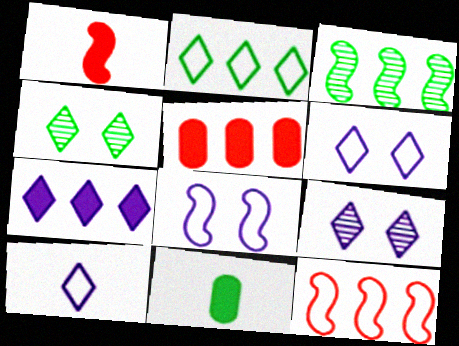[[1, 3, 8], 
[7, 9, 10], 
[9, 11, 12]]